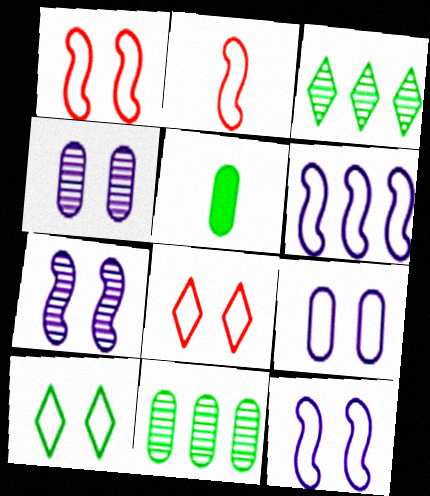[[1, 9, 10]]